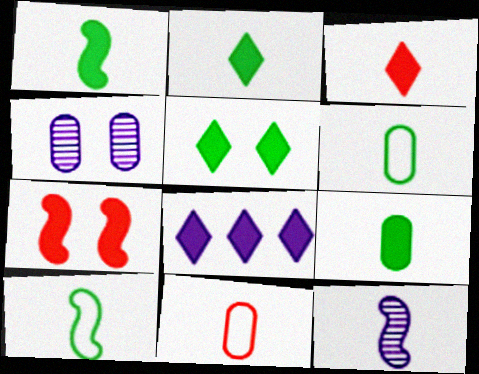[[1, 2, 9], 
[2, 11, 12], 
[3, 5, 8], 
[3, 6, 12], 
[7, 8, 9]]